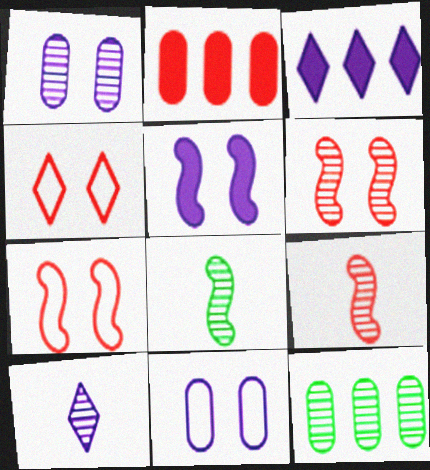[[2, 4, 9], 
[6, 10, 12]]